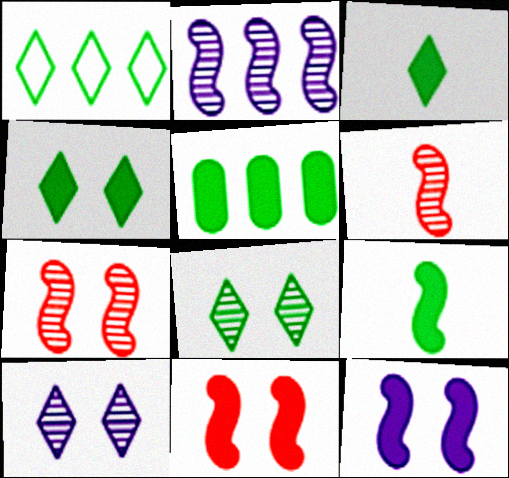[[1, 3, 8], 
[4, 5, 9]]